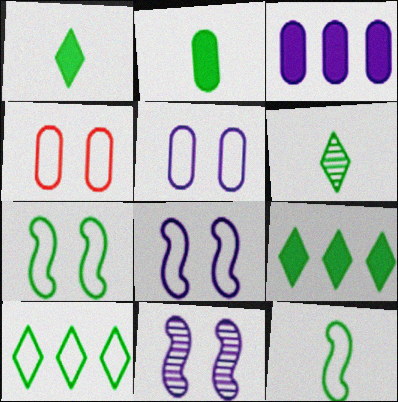[[2, 6, 12]]